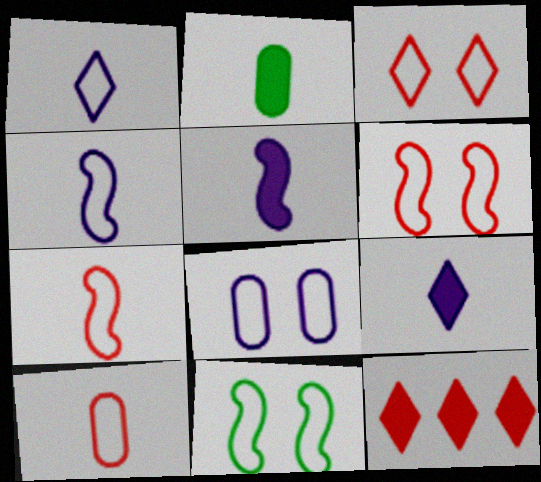[[3, 8, 11]]